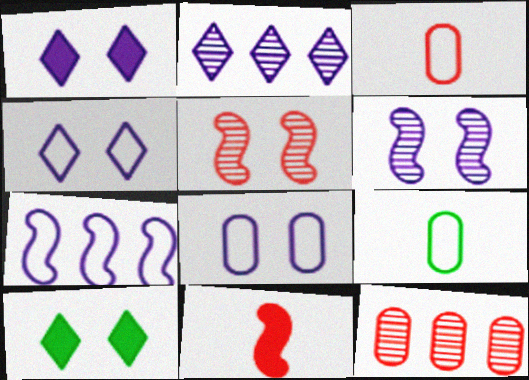[[1, 6, 8], 
[5, 8, 10]]